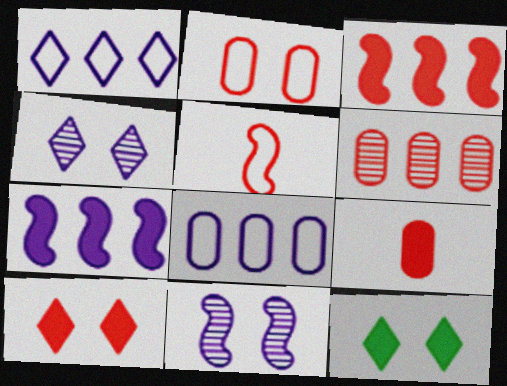[[2, 6, 9], 
[2, 11, 12], 
[3, 9, 10], 
[5, 6, 10], 
[7, 9, 12]]